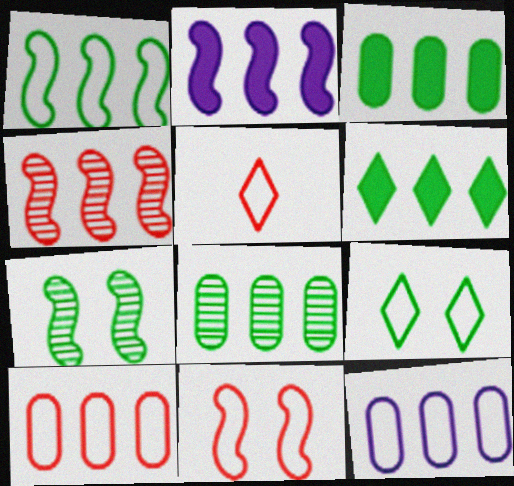[[1, 2, 4], 
[1, 6, 8], 
[4, 6, 12], 
[5, 10, 11]]